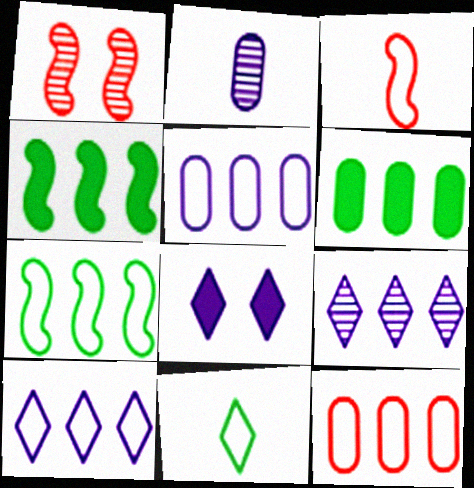[[4, 9, 12], 
[7, 10, 12]]